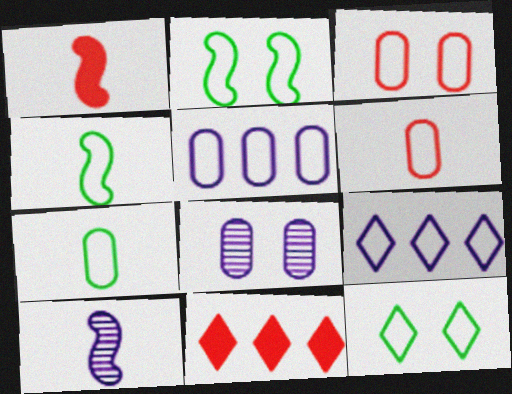[[1, 4, 10], 
[2, 6, 9], 
[3, 4, 9], 
[3, 5, 7], 
[4, 8, 11]]